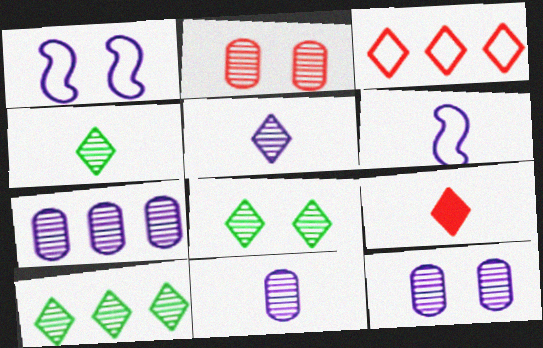[[4, 8, 10], 
[7, 11, 12]]